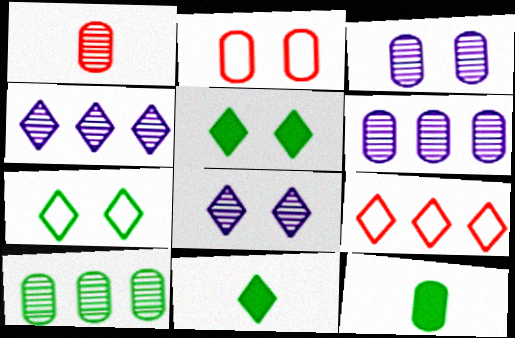[[1, 3, 10], 
[2, 6, 12], 
[8, 9, 11]]